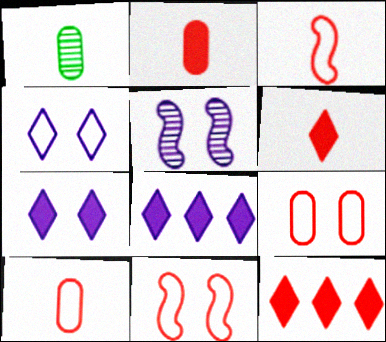[[1, 8, 11]]